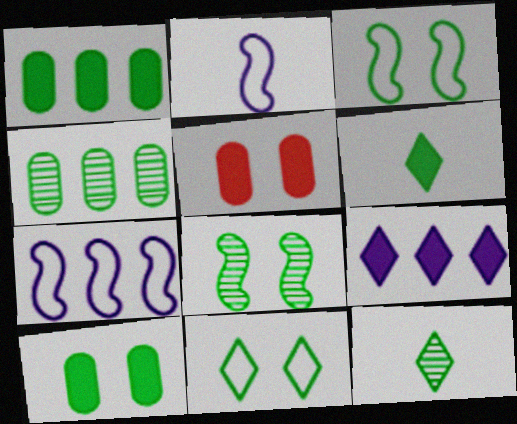[[1, 3, 12], 
[3, 4, 6], 
[4, 8, 12], 
[5, 7, 12], 
[8, 10, 11]]